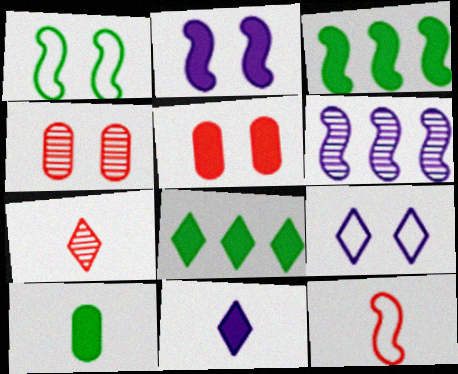[[3, 5, 11], 
[7, 8, 9]]